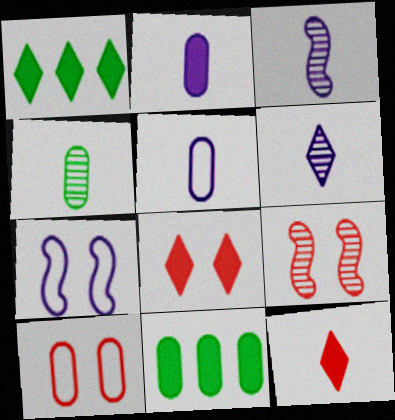[[1, 3, 10], 
[1, 5, 9], 
[8, 9, 10]]